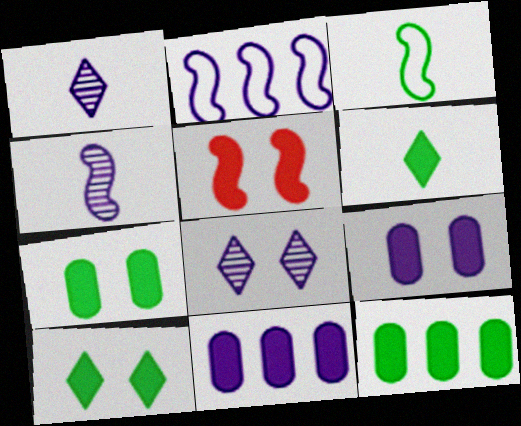[[1, 2, 9], 
[5, 6, 11], 
[5, 9, 10]]